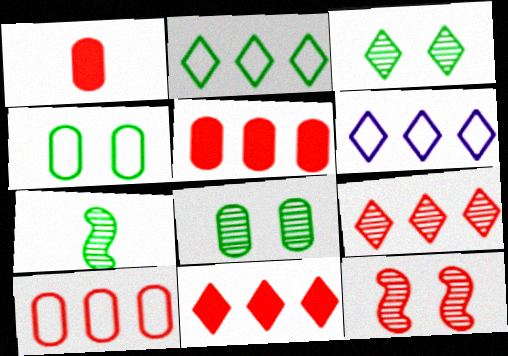[]